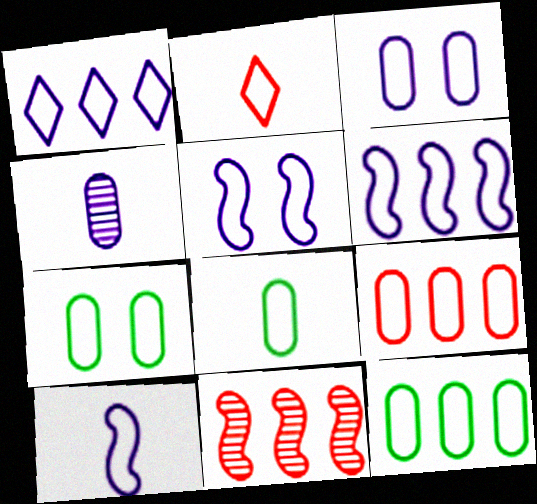[[1, 3, 10], 
[2, 5, 12], 
[2, 6, 7], 
[2, 8, 10], 
[3, 8, 9], 
[5, 6, 10], 
[7, 8, 12]]